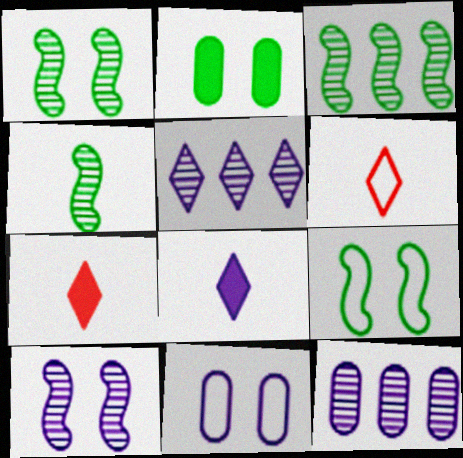[[1, 3, 4], 
[3, 7, 11], 
[7, 9, 12]]